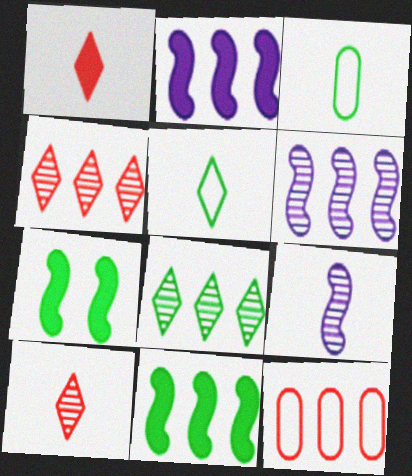[[1, 3, 9], 
[2, 8, 12], 
[3, 7, 8]]